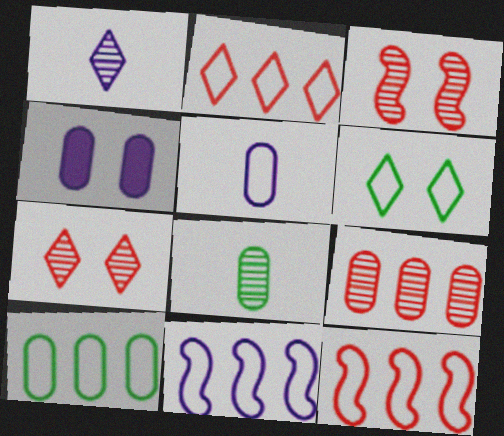[[1, 4, 11], 
[2, 10, 11], 
[3, 4, 6], 
[5, 6, 12]]